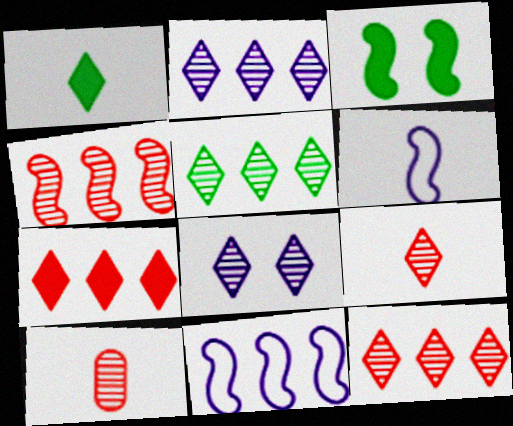[[1, 6, 10], 
[2, 5, 12], 
[3, 4, 6], 
[5, 8, 9]]